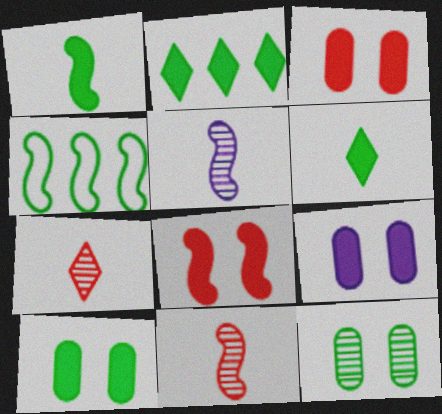[[1, 2, 10], 
[3, 9, 10], 
[4, 5, 8], 
[4, 6, 12], 
[4, 7, 9]]